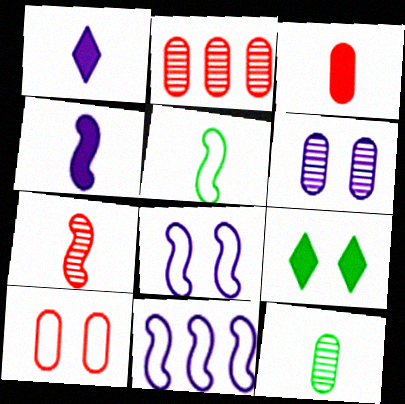[[1, 6, 11], 
[2, 3, 10], 
[2, 6, 12], 
[4, 5, 7]]